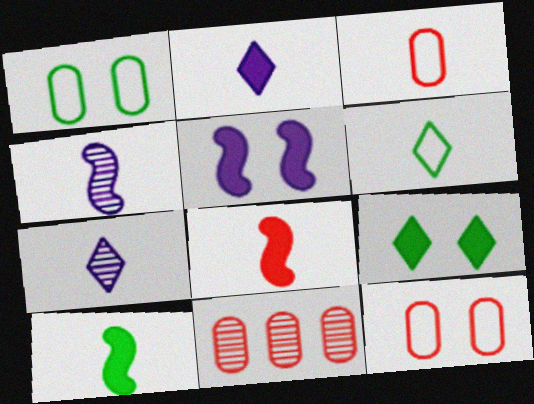[[3, 7, 10], 
[5, 6, 11]]